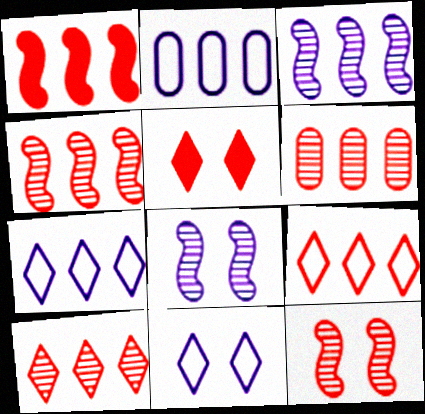[[1, 6, 9], 
[4, 6, 10]]